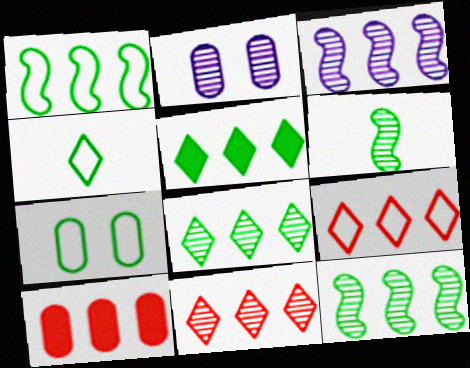[[1, 4, 7], 
[2, 6, 11], 
[5, 6, 7]]